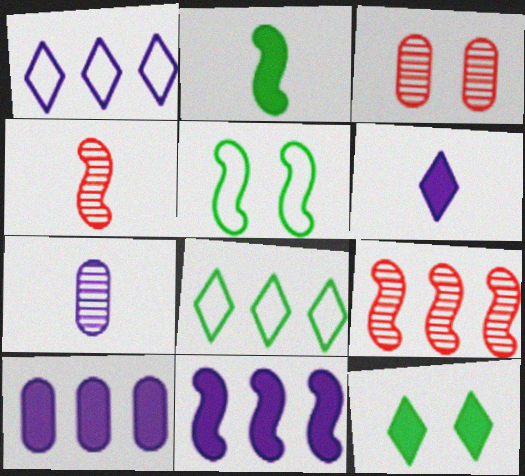[[1, 2, 3], 
[4, 5, 11], 
[8, 9, 10]]